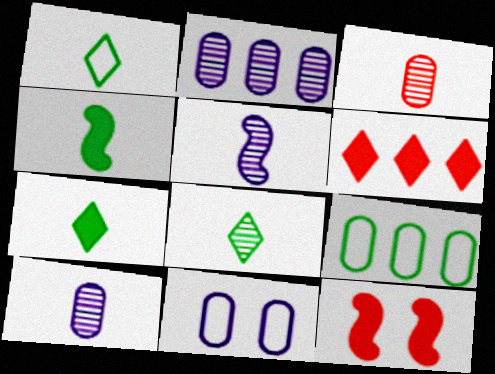[[1, 2, 12], 
[1, 7, 8], 
[3, 5, 8]]